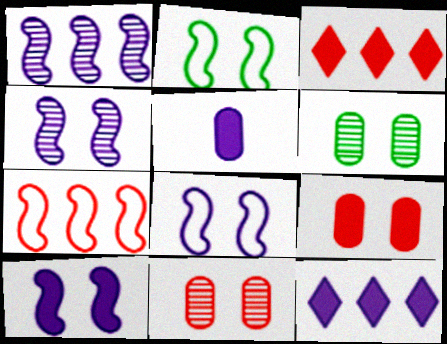[[4, 8, 10], 
[5, 10, 12]]